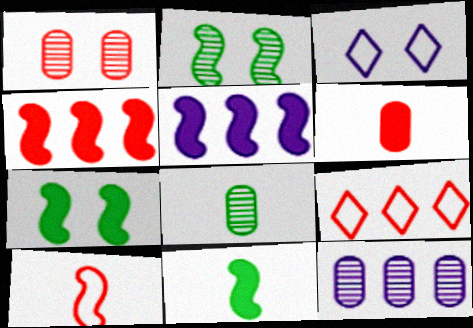[[1, 3, 7], 
[1, 8, 12], 
[2, 5, 10], 
[3, 4, 8]]